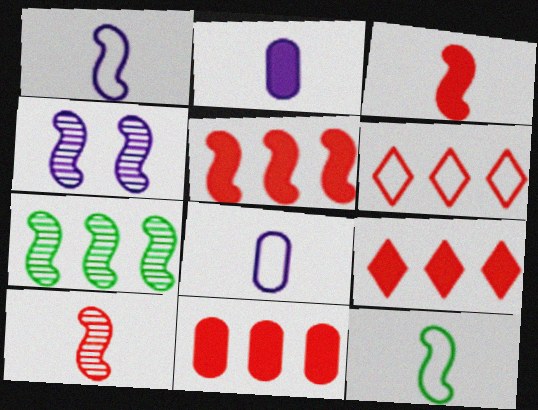[[4, 5, 12], 
[4, 7, 10], 
[5, 9, 11]]